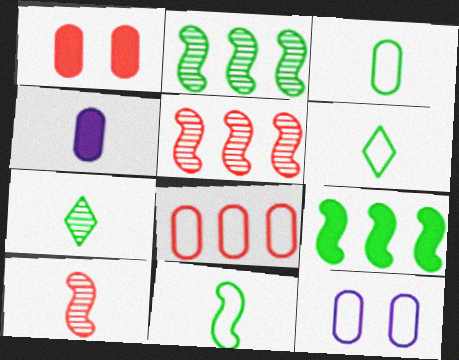[[3, 6, 11], 
[3, 8, 12], 
[4, 6, 10]]